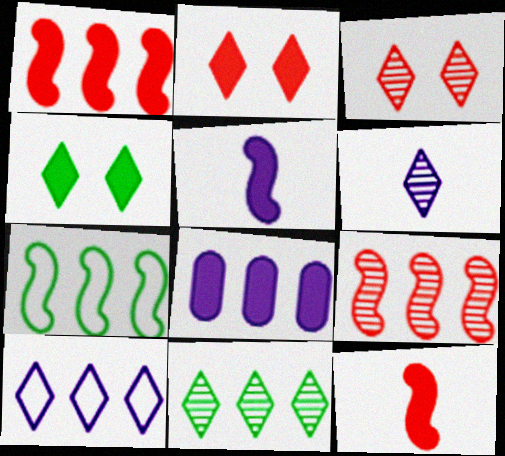[[3, 6, 11], 
[4, 8, 12]]